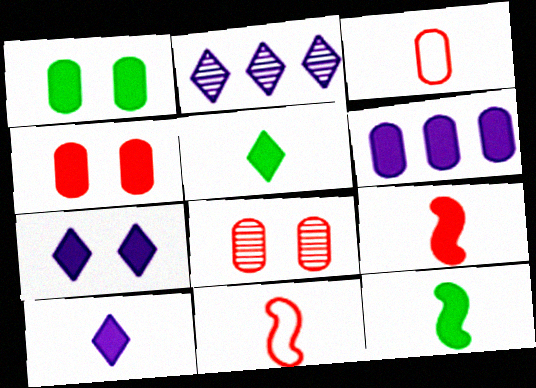[[1, 2, 11]]